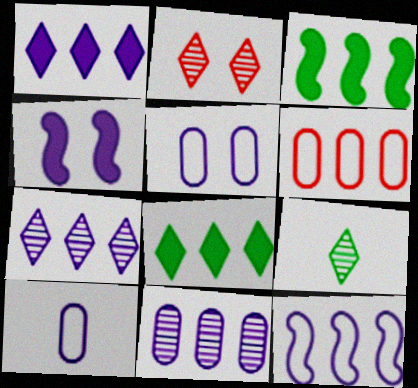[[1, 11, 12], 
[2, 3, 10], 
[2, 7, 9], 
[3, 6, 7], 
[4, 6, 9], 
[4, 7, 10]]